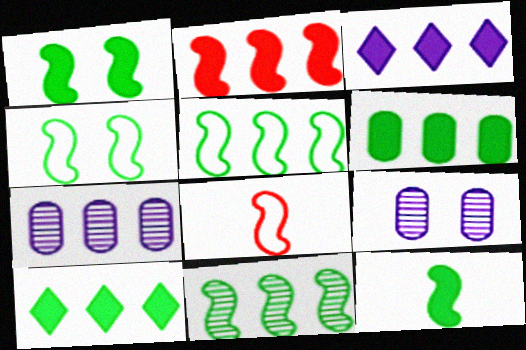[[2, 3, 6], 
[4, 11, 12], 
[8, 9, 10]]